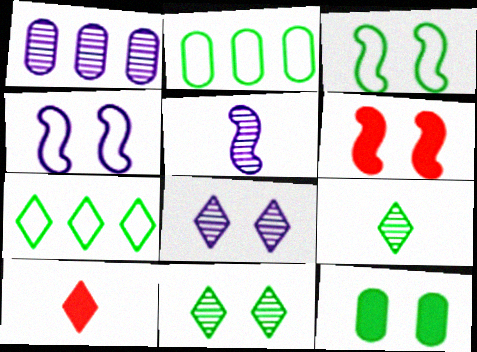[[1, 3, 10], 
[1, 5, 8], 
[3, 11, 12], 
[7, 8, 10]]